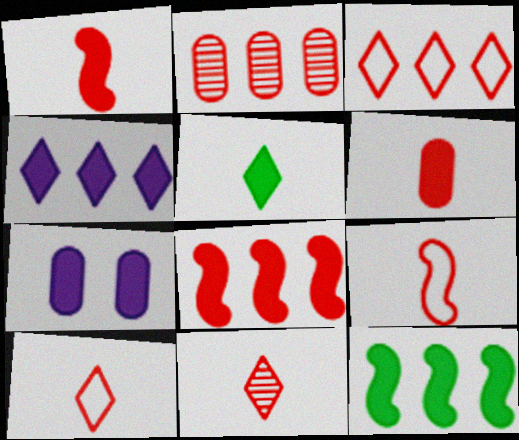[[2, 3, 8], 
[5, 7, 8], 
[6, 9, 11]]